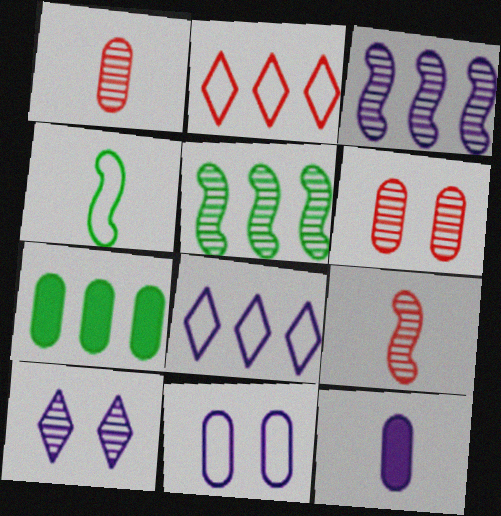[[1, 5, 10], 
[1, 7, 11], 
[2, 3, 7], 
[2, 4, 11]]